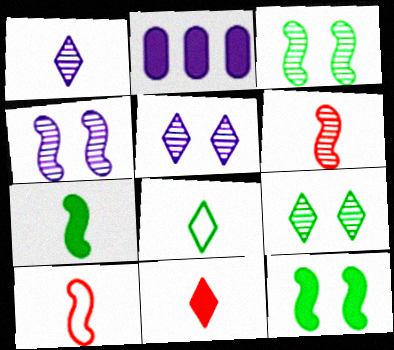[[1, 8, 11], 
[2, 9, 10], 
[2, 11, 12]]